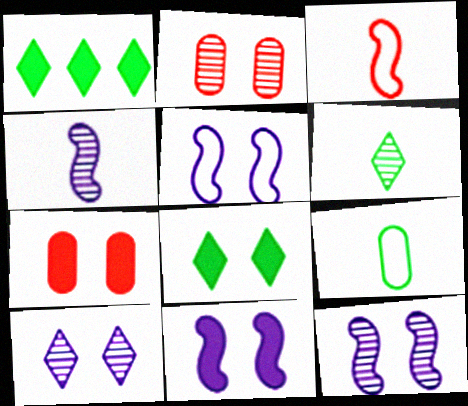[[2, 5, 8], 
[5, 11, 12], 
[7, 8, 11]]